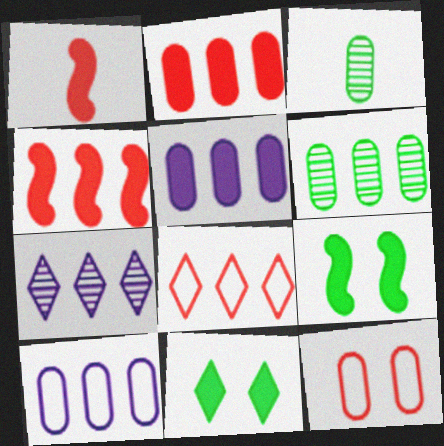[[1, 5, 11], 
[2, 6, 10], 
[3, 5, 12]]